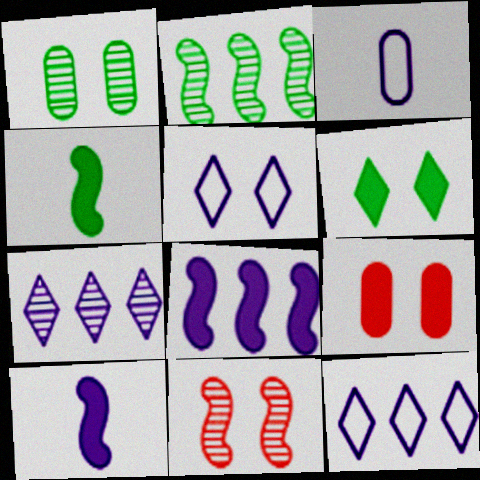[]